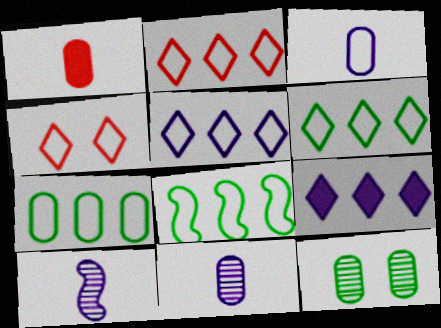[[2, 5, 6], 
[3, 4, 8], 
[6, 7, 8]]